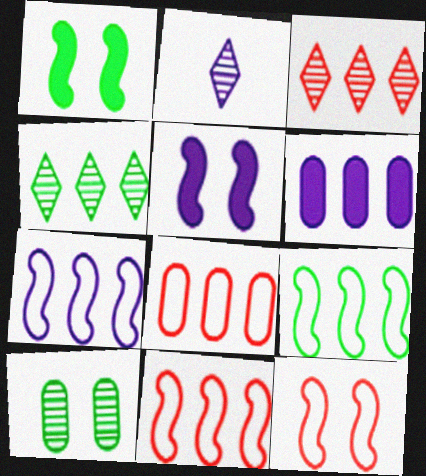[[1, 2, 8], 
[3, 6, 9], 
[4, 6, 11], 
[7, 9, 11]]